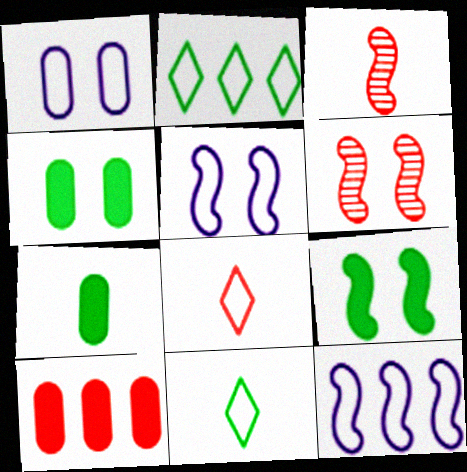[[3, 9, 12], 
[5, 6, 9], 
[6, 8, 10]]